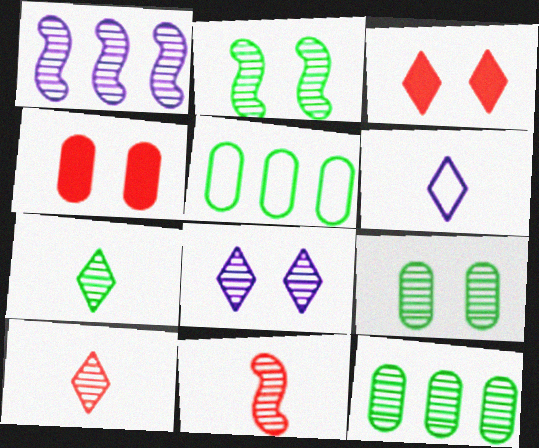[[1, 2, 11], 
[1, 9, 10], 
[2, 7, 12], 
[8, 11, 12]]